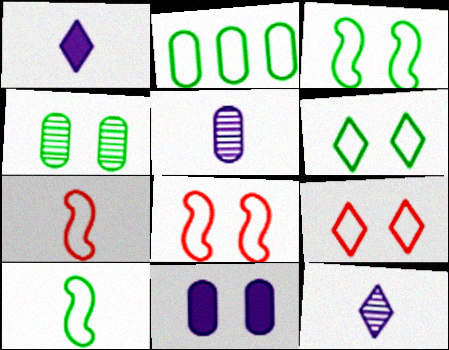[[2, 6, 10]]